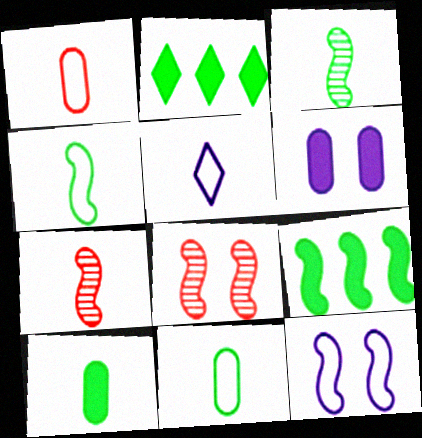[[1, 4, 5], 
[5, 7, 10], 
[7, 9, 12]]